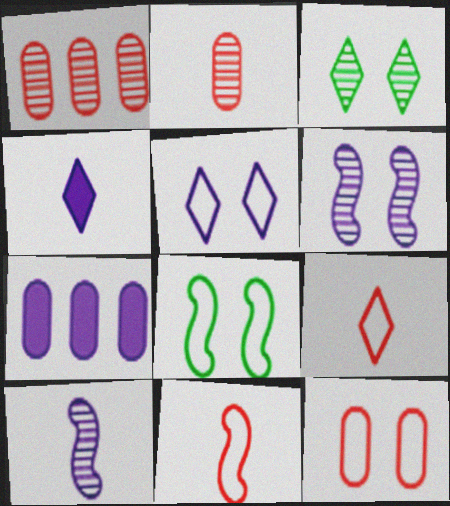[[1, 3, 10], 
[1, 4, 8], 
[3, 7, 11], 
[5, 7, 10], 
[5, 8, 12]]